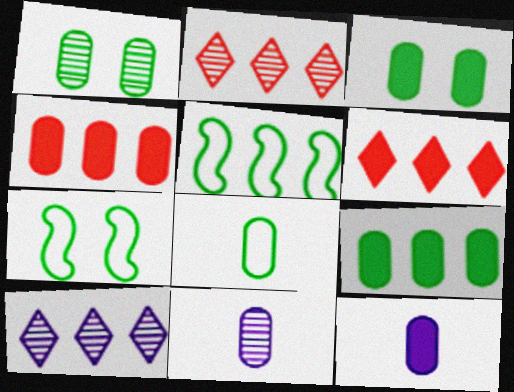[[1, 8, 9], 
[2, 7, 12], 
[3, 4, 12], 
[4, 5, 10], 
[6, 7, 11]]